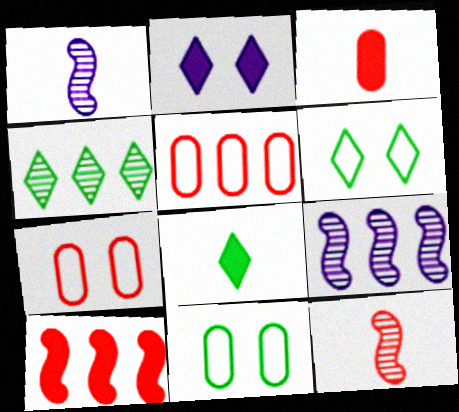[[3, 6, 9], 
[4, 6, 8], 
[7, 8, 9]]